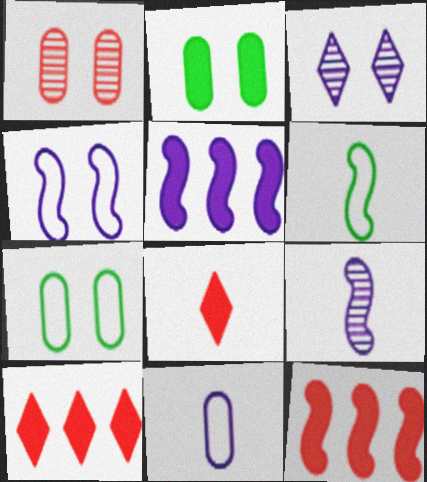[[2, 5, 8], 
[3, 5, 11], 
[4, 5, 9], 
[7, 9, 10]]